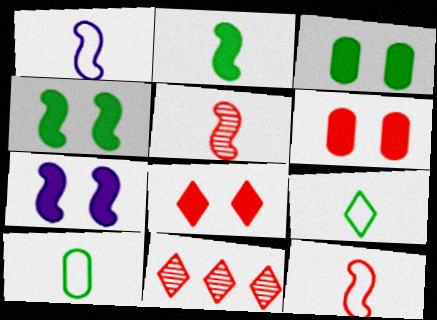[[1, 2, 5], 
[1, 3, 11], 
[3, 7, 8], 
[6, 11, 12], 
[7, 10, 11]]